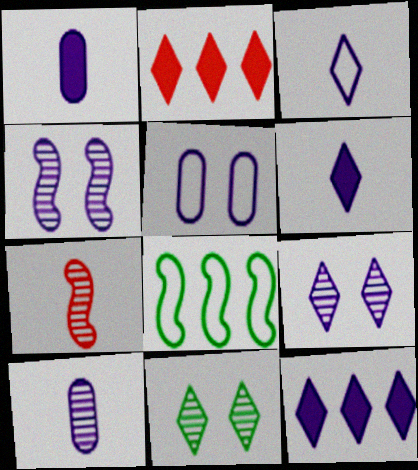[[2, 3, 11], 
[3, 9, 12]]